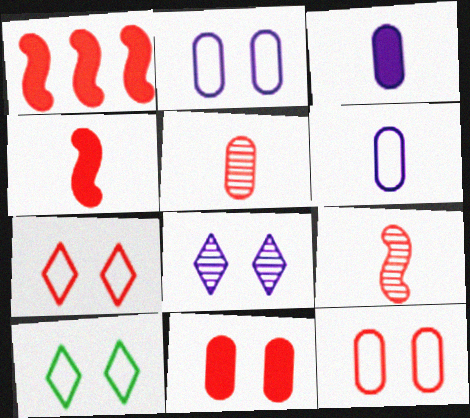[[1, 5, 7]]